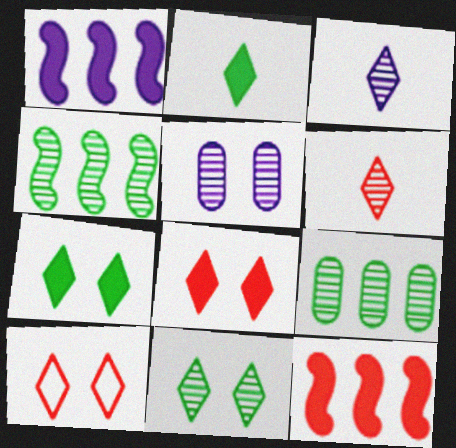[[4, 5, 6]]